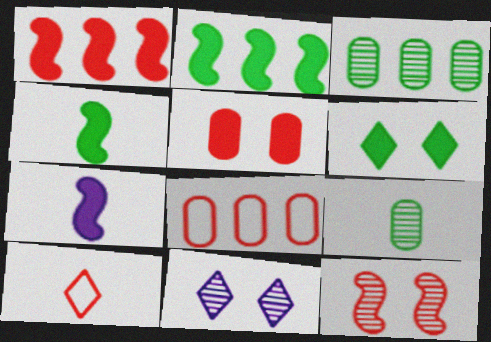[[4, 8, 11], 
[7, 9, 10]]